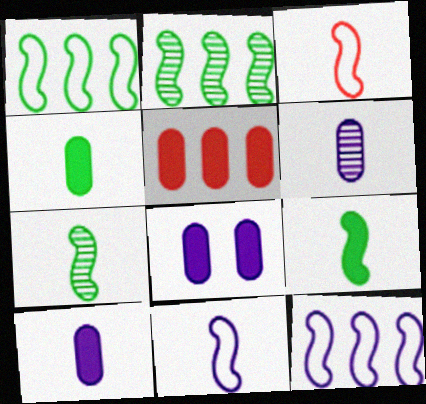[[4, 5, 8]]